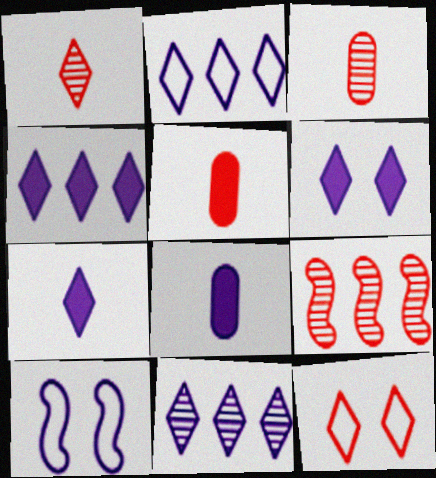[[2, 4, 11], 
[4, 6, 7], 
[5, 9, 12], 
[8, 10, 11]]